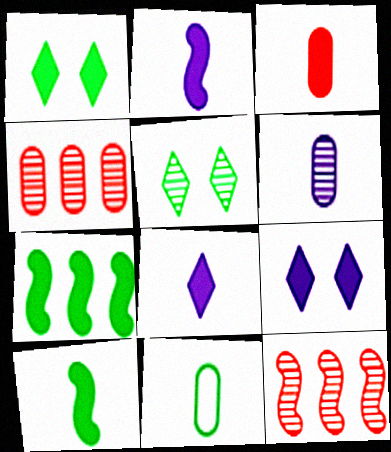[[3, 6, 11], 
[3, 7, 9], 
[3, 8, 10], 
[5, 6, 12], 
[5, 7, 11], 
[9, 11, 12]]